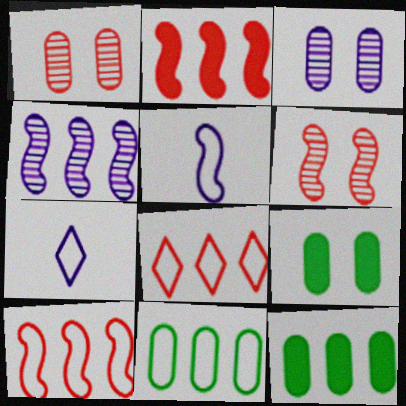[[4, 8, 12], 
[6, 7, 12]]